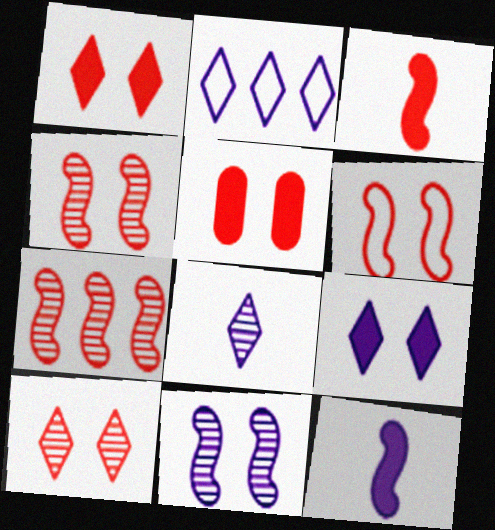[[2, 8, 9], 
[3, 6, 7], 
[5, 6, 10]]